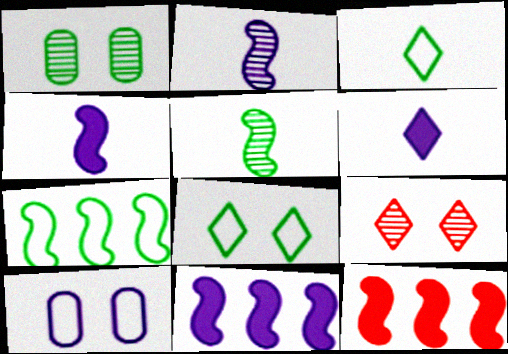[]